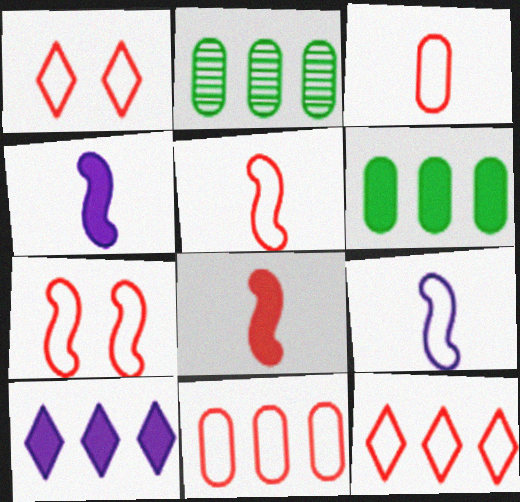[[1, 2, 4], 
[1, 5, 11], 
[3, 7, 12]]